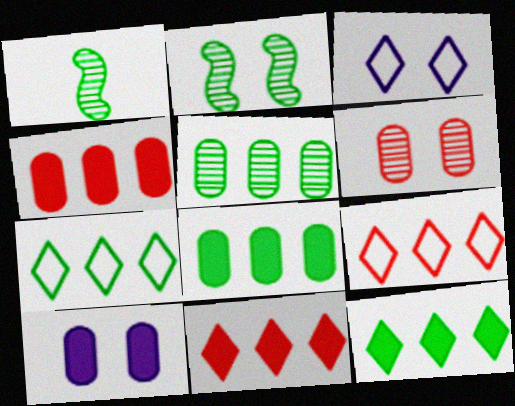[[1, 3, 4], 
[1, 9, 10]]